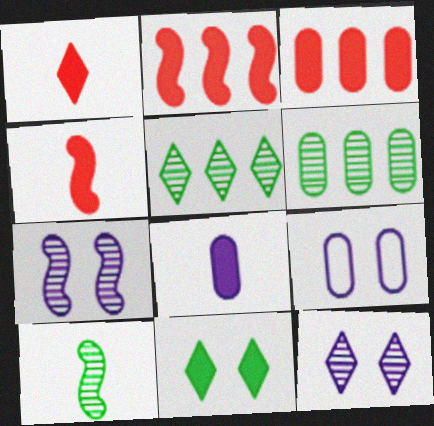[[2, 8, 11], 
[4, 5, 9]]